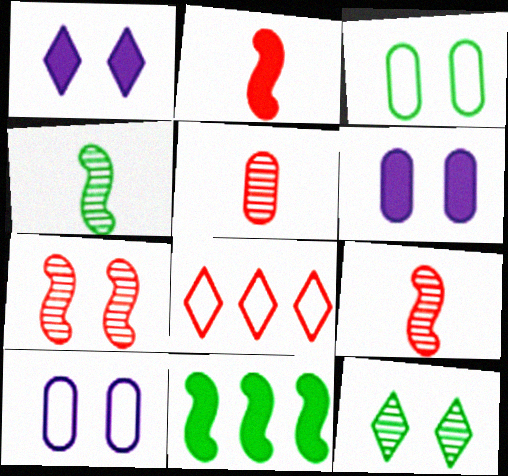[[1, 3, 7], 
[4, 6, 8]]